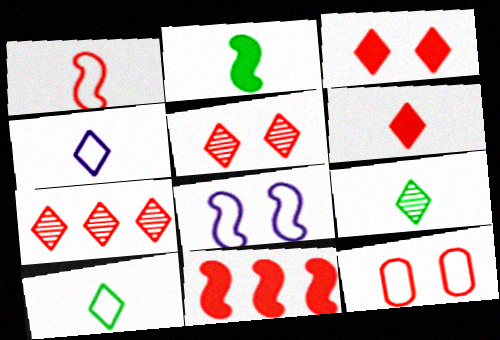[[4, 6, 9]]